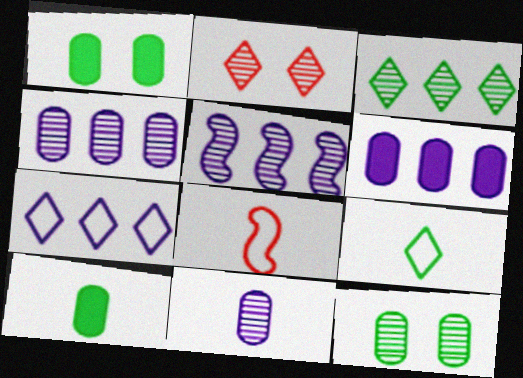[[5, 6, 7]]